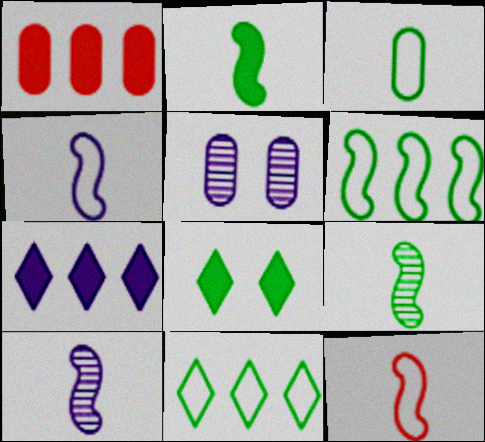[[1, 3, 5], 
[2, 10, 12], 
[4, 5, 7]]